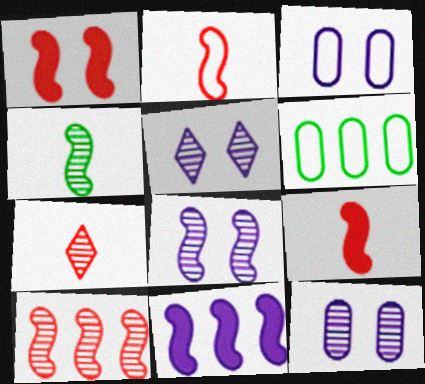[[1, 2, 10], 
[4, 8, 10], 
[5, 6, 9], 
[5, 8, 12]]